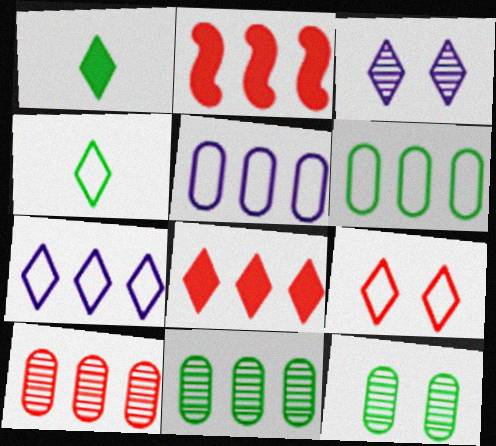[[2, 7, 11], 
[3, 4, 8], 
[4, 7, 9]]